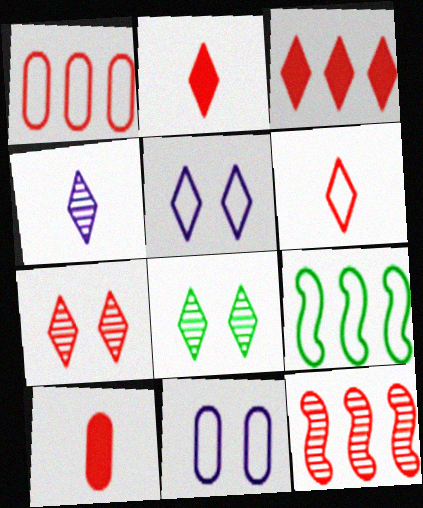[[1, 3, 12], 
[3, 6, 7], 
[6, 9, 11]]